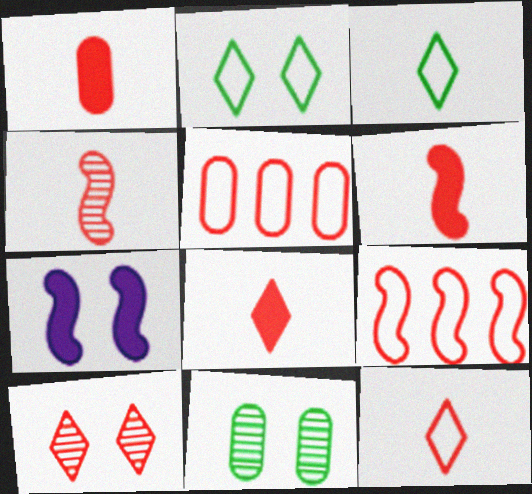[[1, 4, 12], 
[1, 6, 8], 
[1, 9, 10], 
[5, 6, 10]]